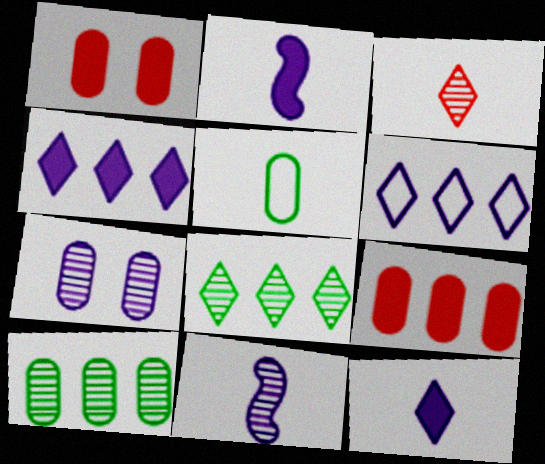[[2, 3, 5], 
[2, 6, 7], 
[5, 7, 9]]